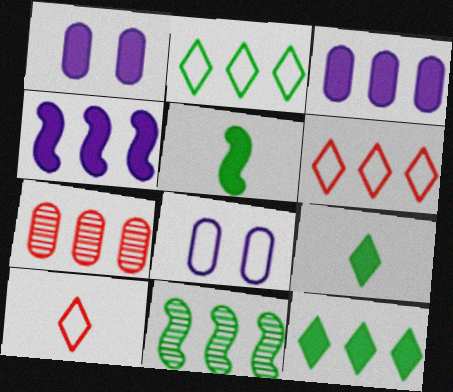[[1, 10, 11], 
[2, 4, 7], 
[3, 6, 11]]